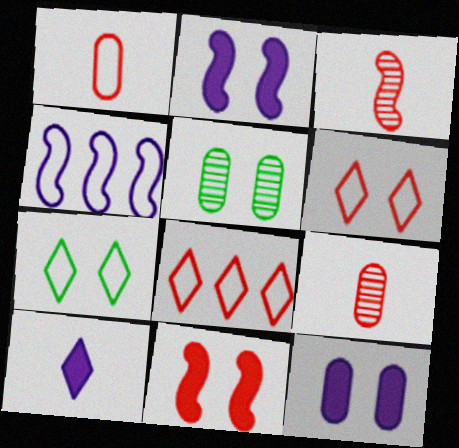[[1, 4, 7], 
[2, 5, 6], 
[8, 9, 11]]